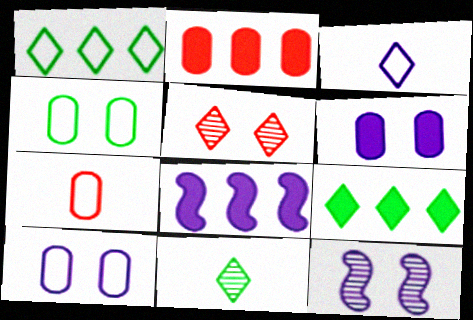[[2, 8, 9], 
[3, 5, 9], 
[7, 9, 12]]